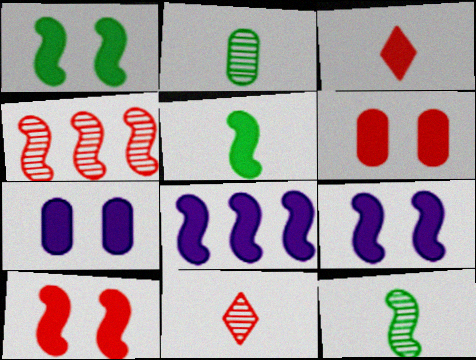[[1, 9, 10], 
[5, 8, 10]]